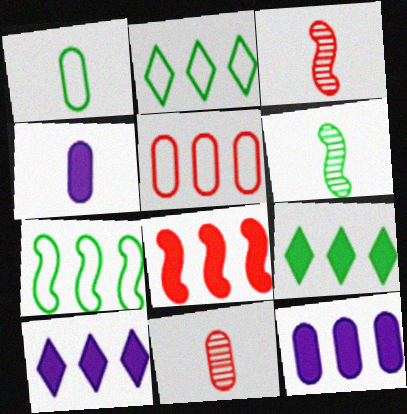[[1, 4, 11], 
[8, 9, 12]]